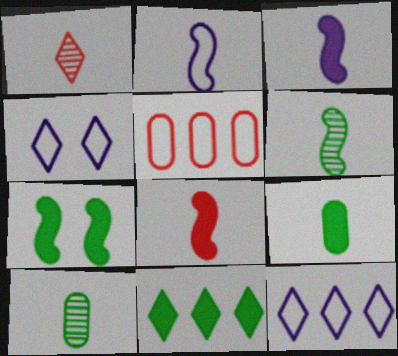[[1, 2, 9], 
[1, 4, 11], 
[2, 6, 8], 
[7, 9, 11]]